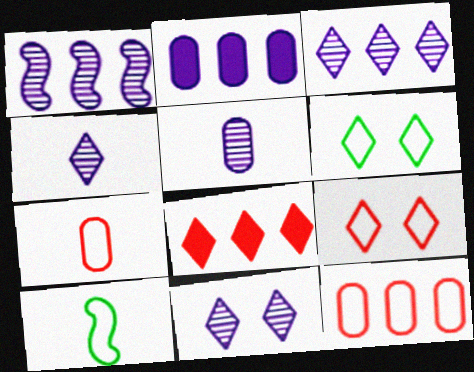[[1, 5, 11], 
[3, 4, 11], 
[4, 6, 8]]